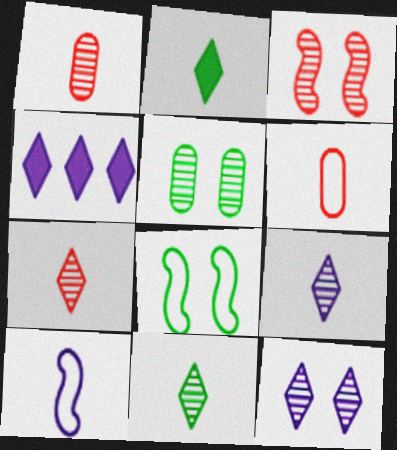[[1, 2, 10], 
[1, 4, 8], 
[3, 5, 12], 
[7, 9, 11]]